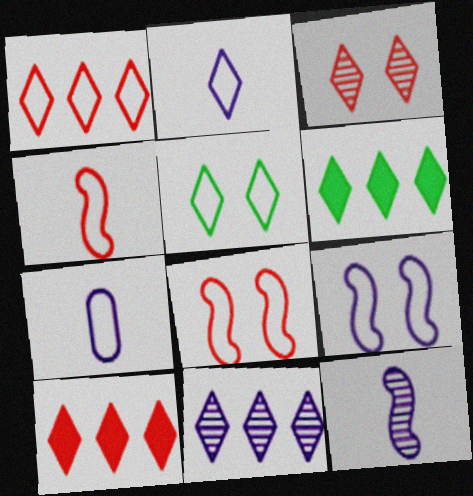[[1, 2, 5], 
[1, 6, 11], 
[2, 3, 6]]